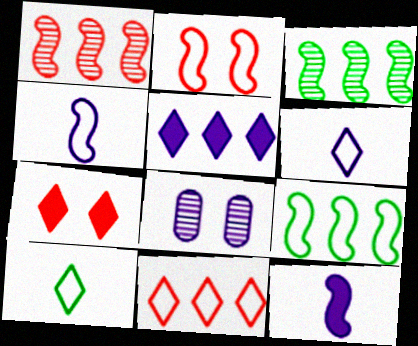[[2, 3, 12], 
[2, 4, 9], 
[4, 5, 8]]